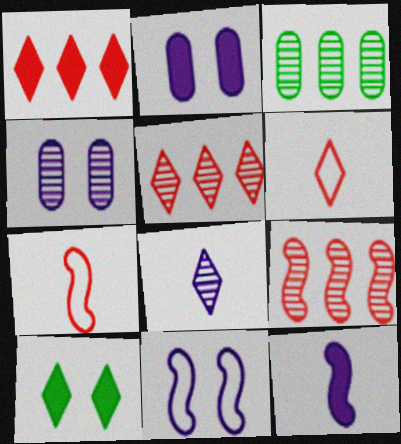[]